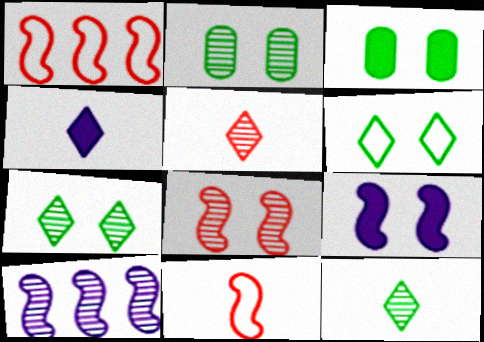[[1, 2, 4], 
[2, 5, 10]]